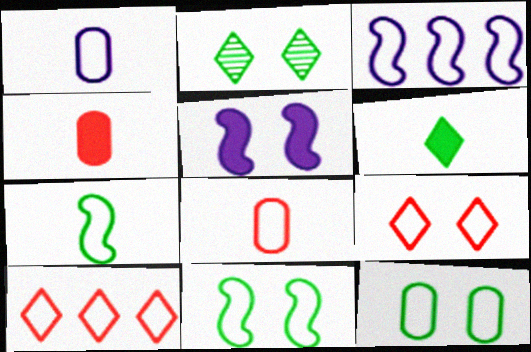[[1, 10, 11], 
[2, 3, 4]]